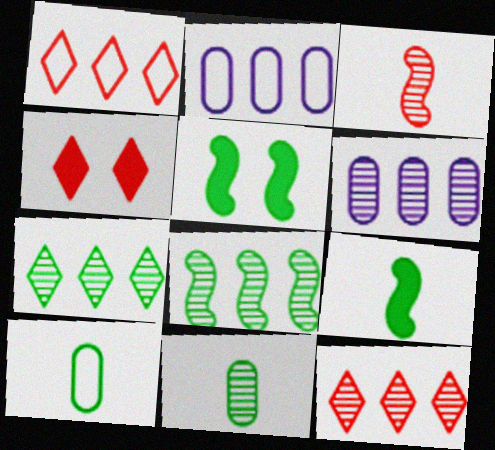[[5, 7, 10], 
[6, 8, 12]]